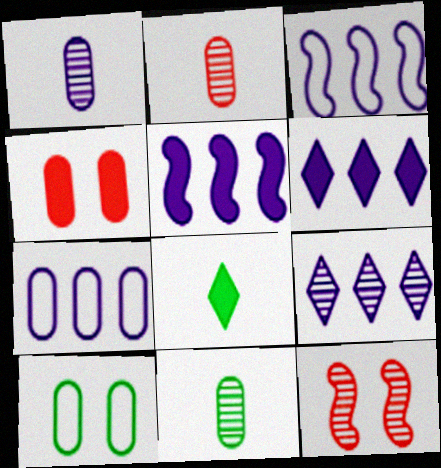[[1, 2, 11], 
[4, 5, 8], 
[4, 7, 11], 
[5, 7, 9], 
[7, 8, 12], 
[9, 11, 12]]